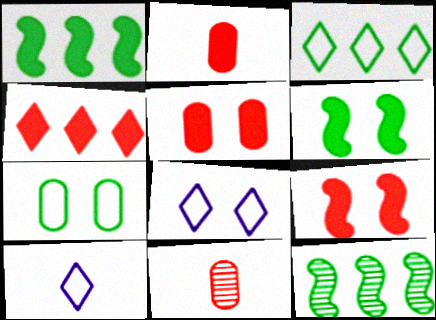[[1, 8, 11], 
[2, 4, 9], 
[2, 8, 12], 
[5, 10, 12]]